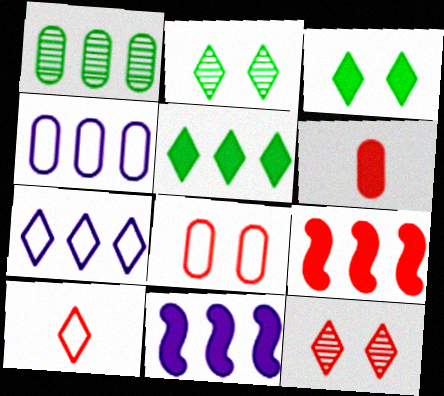[[1, 7, 9], 
[3, 6, 11]]